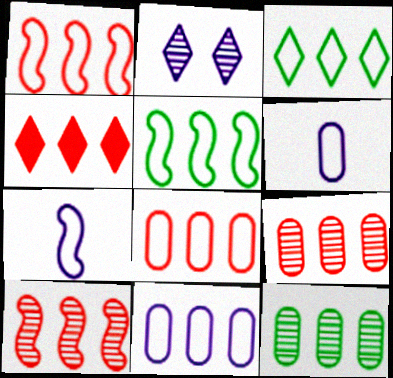[[1, 3, 11], 
[1, 4, 9], 
[4, 8, 10]]